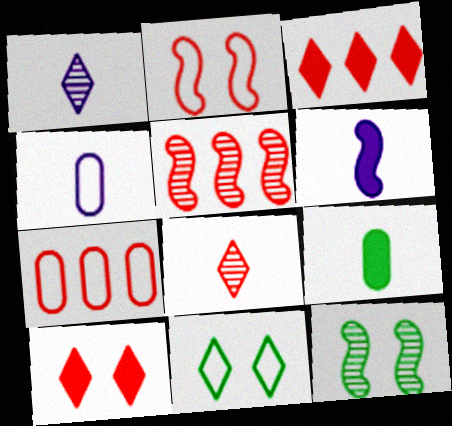[[1, 3, 11], 
[1, 4, 6], 
[3, 4, 12], 
[3, 5, 7]]